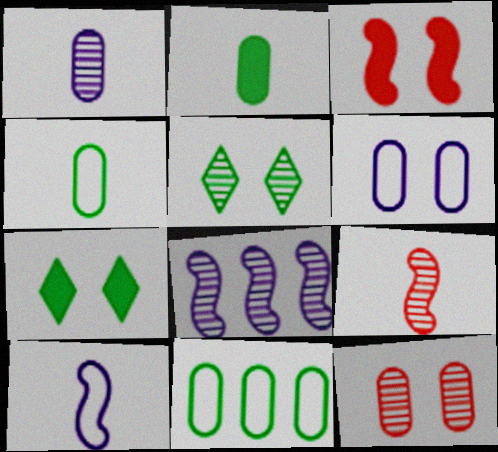[[3, 5, 6]]